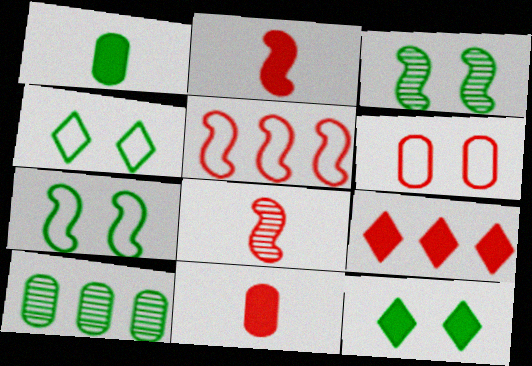[[6, 8, 9]]